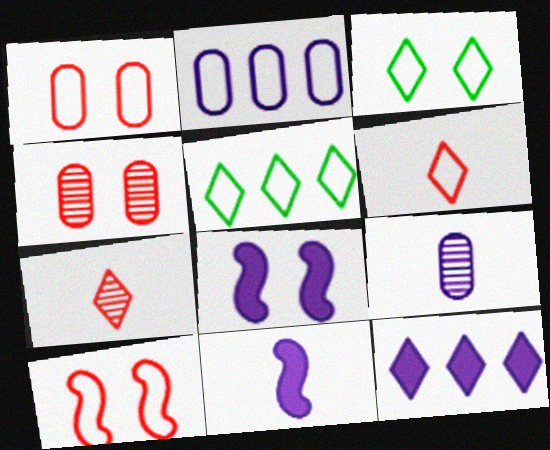[[3, 4, 8], 
[3, 7, 12], 
[4, 5, 11]]